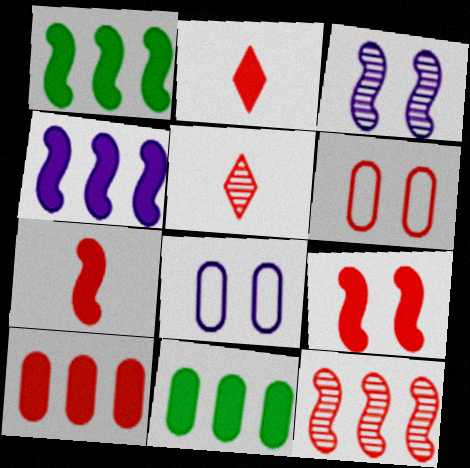[[1, 5, 8], 
[2, 6, 12], 
[2, 9, 10]]